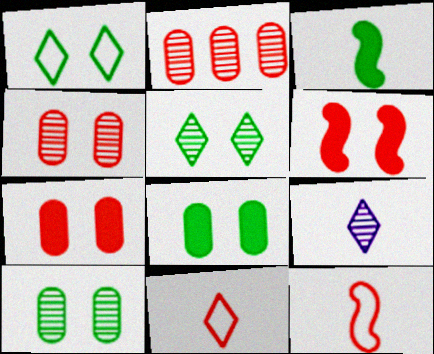[[2, 6, 11]]